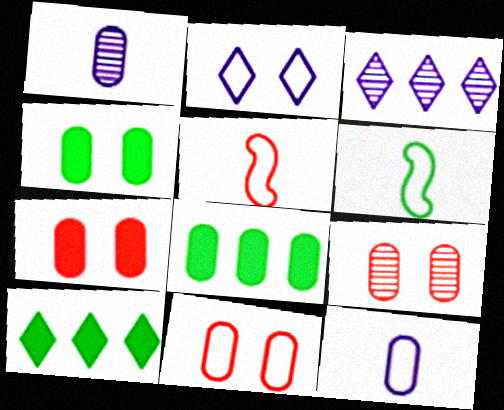[[1, 8, 11], 
[3, 4, 5], 
[3, 6, 7], 
[7, 9, 11], 
[8, 9, 12]]